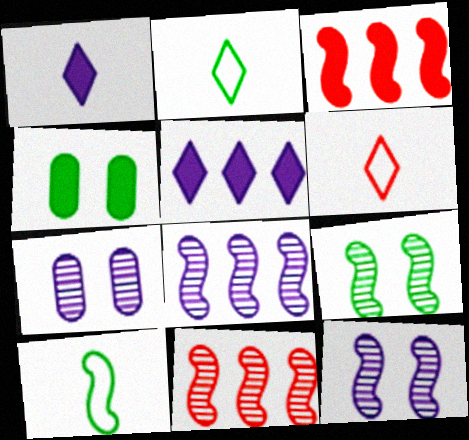[[1, 3, 4], 
[2, 3, 7], 
[3, 10, 12], 
[4, 6, 8]]